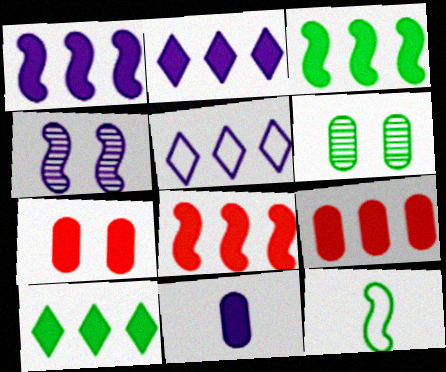[[1, 3, 8], 
[1, 9, 10], 
[2, 3, 9], 
[4, 5, 11], 
[4, 8, 12], 
[6, 10, 12]]